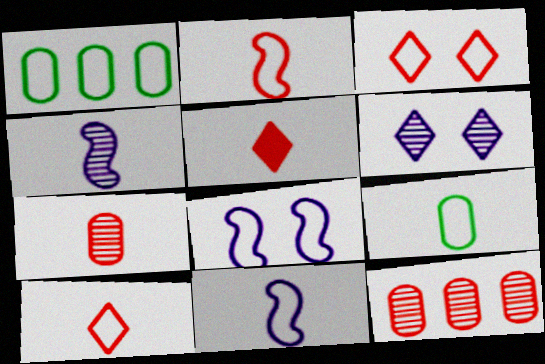[[1, 3, 11], 
[1, 8, 10], 
[2, 5, 7], 
[4, 5, 9], 
[9, 10, 11]]